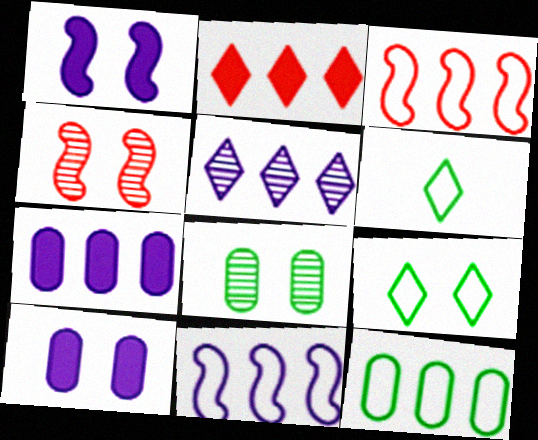[[4, 6, 7], 
[4, 9, 10], 
[5, 7, 11]]